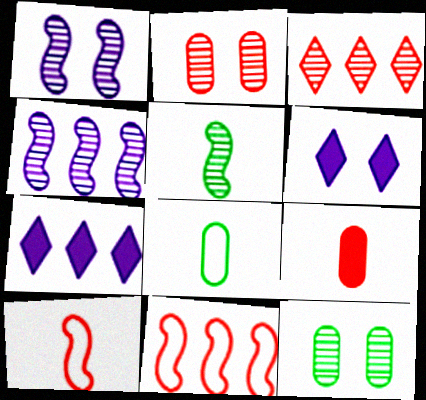[[7, 10, 12]]